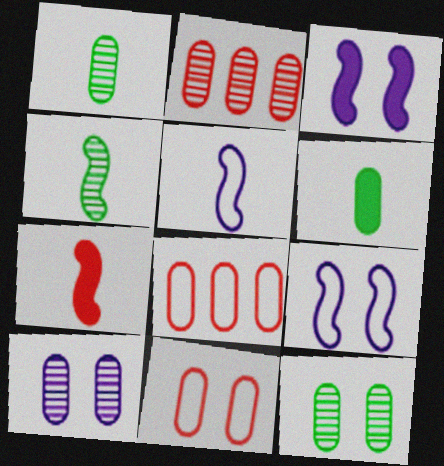[[1, 2, 10], 
[4, 5, 7], 
[6, 8, 10]]